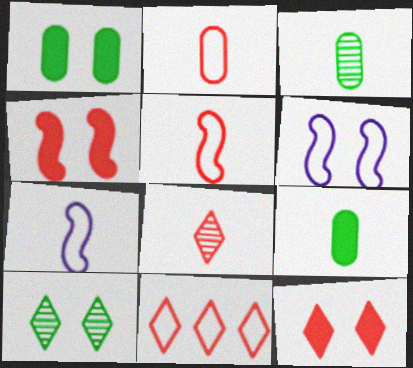[[7, 8, 9], 
[8, 11, 12]]